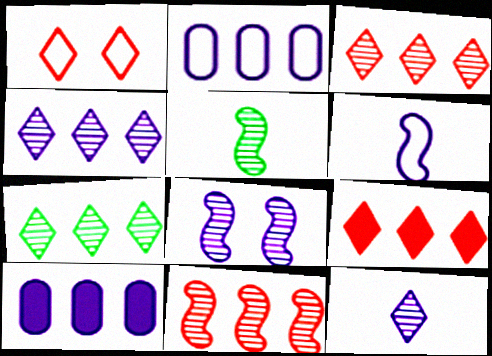[[1, 5, 10], 
[3, 4, 7], 
[5, 8, 11]]